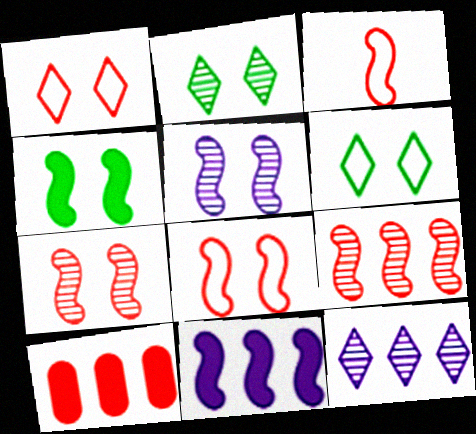[[4, 5, 8]]